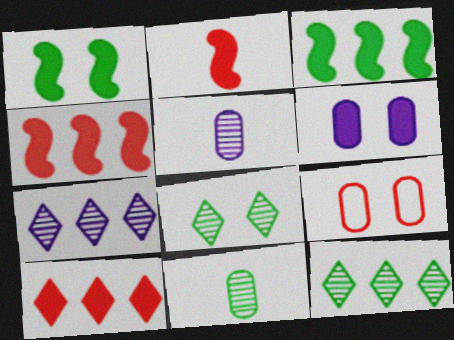[]